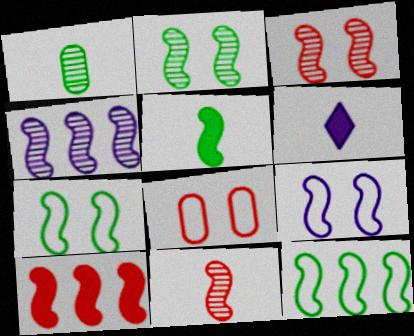[[2, 4, 11], 
[2, 5, 12], 
[4, 10, 12]]